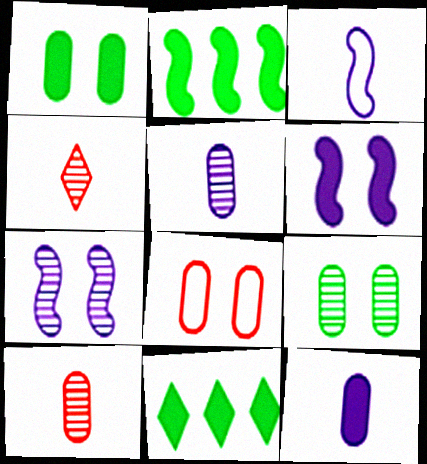[]